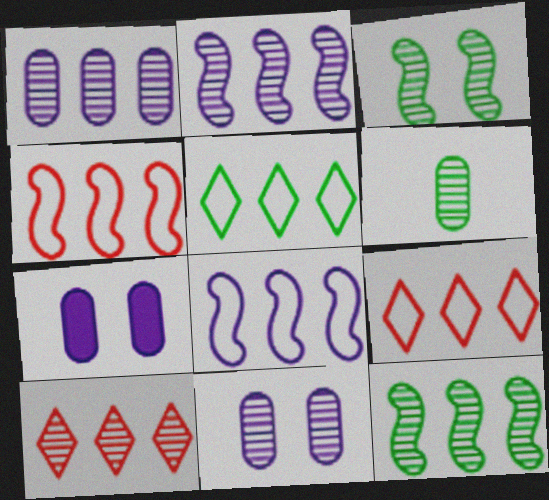[[1, 10, 12]]